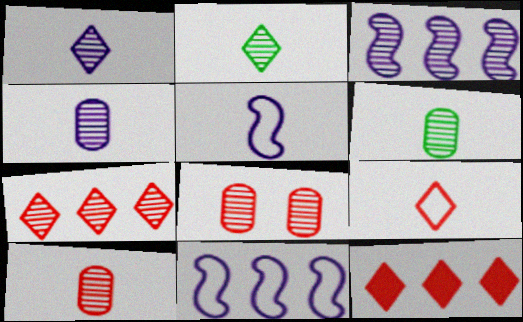[[2, 3, 8], 
[4, 6, 10]]